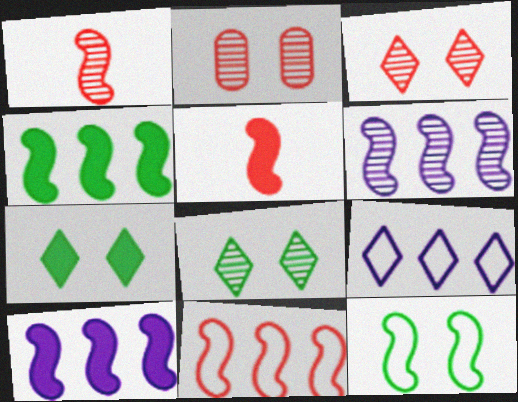[[1, 10, 12], 
[4, 6, 11], 
[5, 6, 12]]